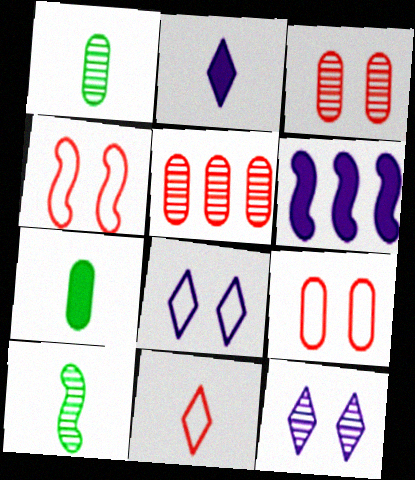[[4, 6, 10], 
[5, 10, 12]]